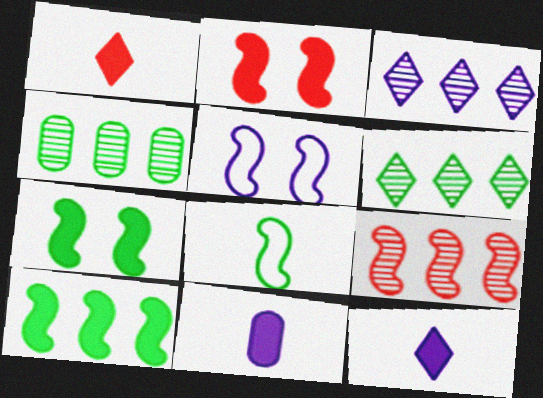[[1, 4, 5], 
[3, 4, 9], 
[3, 5, 11]]